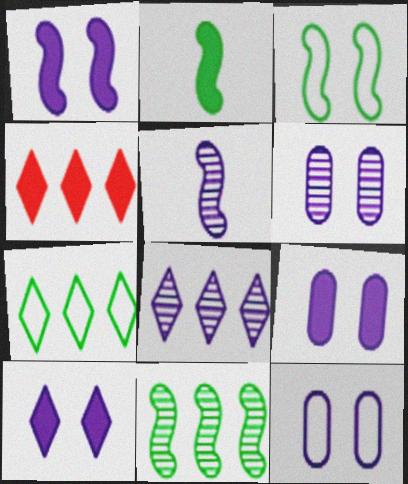[[1, 9, 10], 
[2, 3, 11], 
[2, 4, 9], 
[4, 7, 8], 
[5, 6, 8], 
[6, 9, 12]]